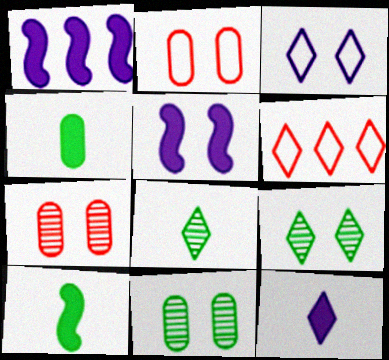[[1, 2, 8], 
[2, 5, 9], 
[6, 9, 12]]